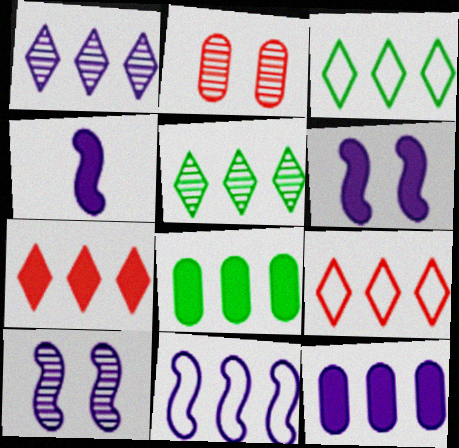[[1, 3, 7], 
[1, 11, 12], 
[2, 3, 4], 
[4, 10, 11]]